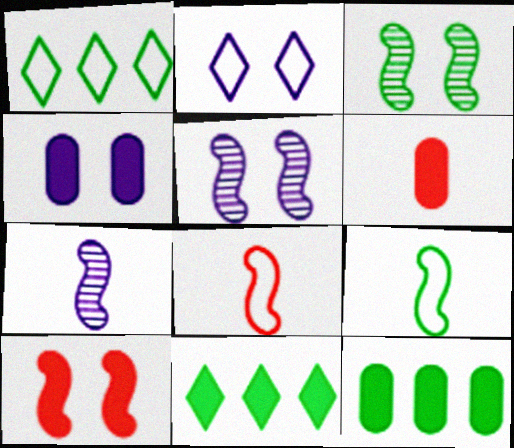[[1, 5, 6], 
[2, 4, 5], 
[4, 6, 12]]